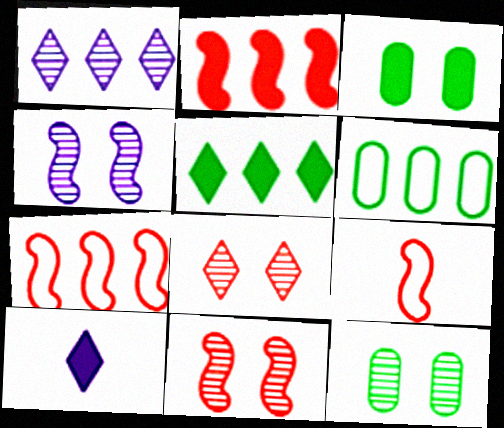[[1, 2, 6], 
[1, 3, 9], 
[2, 3, 10], 
[2, 9, 11], 
[4, 8, 12], 
[6, 10, 11], 
[7, 10, 12]]